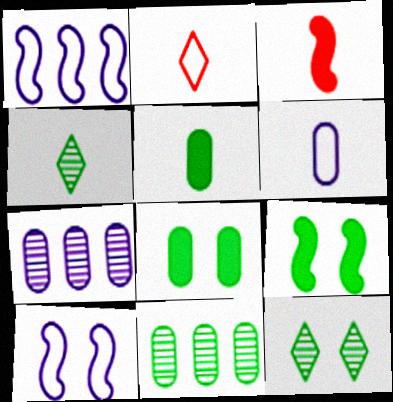[[2, 7, 9], 
[3, 4, 6]]